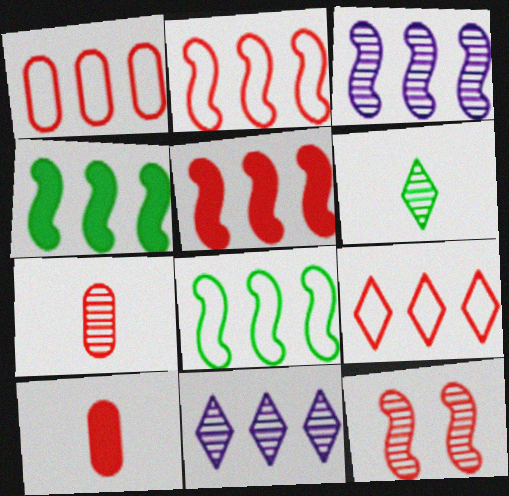[[1, 2, 9], 
[1, 4, 11], 
[2, 3, 4], 
[3, 5, 8], 
[9, 10, 12]]